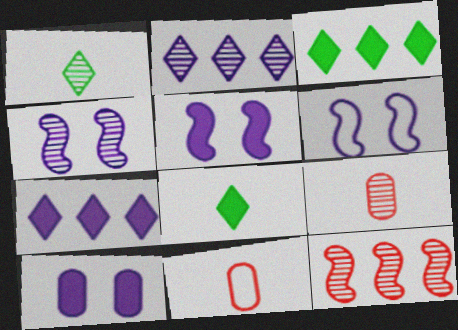[[3, 4, 11], 
[3, 6, 9], 
[4, 5, 6]]